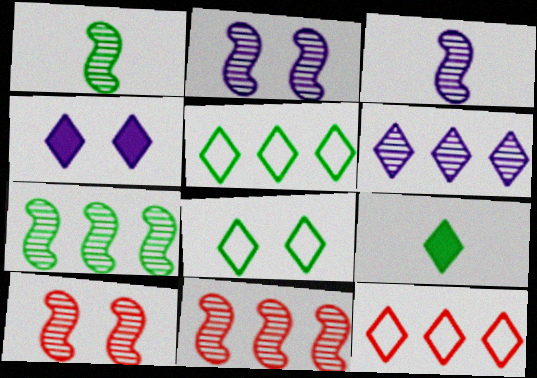[[1, 2, 11], 
[3, 7, 10]]